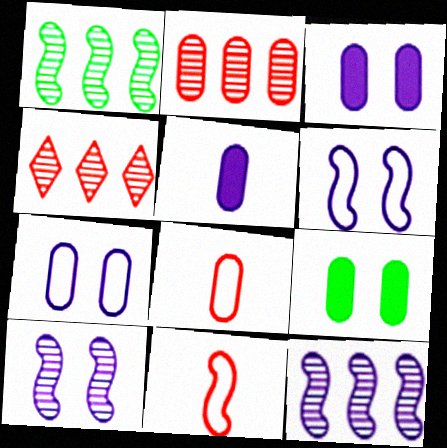[]